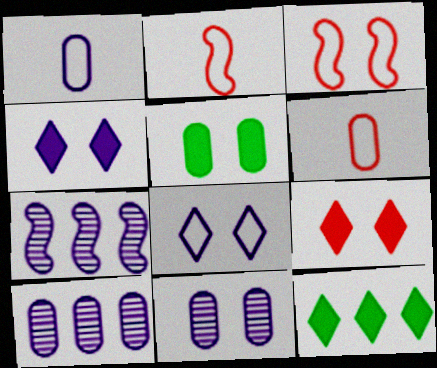[[1, 4, 7], 
[2, 11, 12], 
[5, 6, 10]]